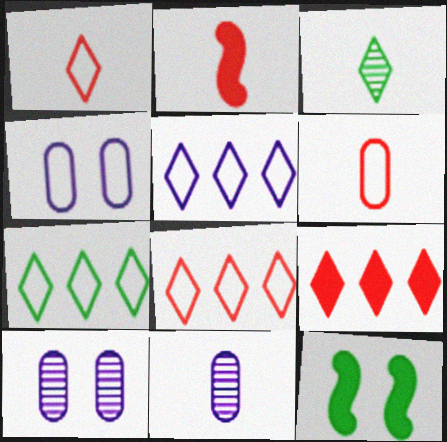[[2, 7, 10], 
[5, 7, 8], 
[8, 11, 12]]